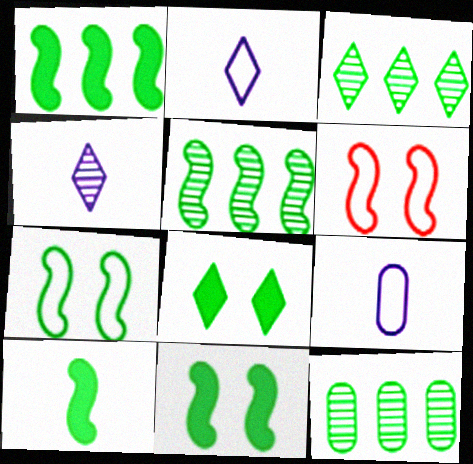[[1, 10, 11], 
[3, 5, 12], 
[5, 7, 10]]